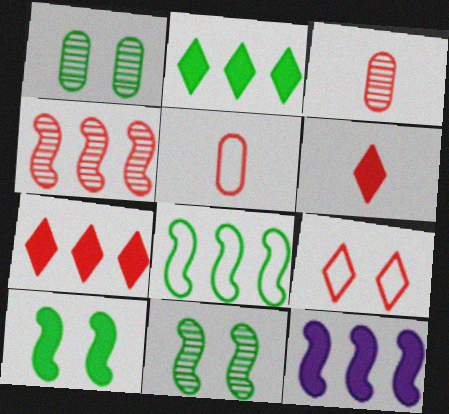[[4, 8, 12]]